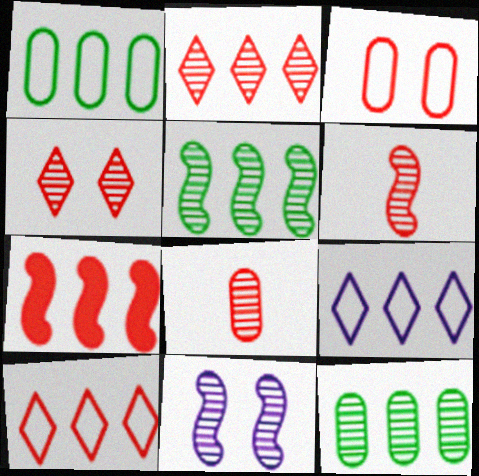[[5, 6, 11], 
[7, 9, 12]]